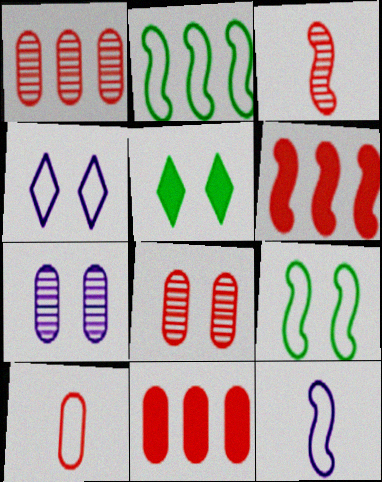[[1, 5, 12], 
[2, 4, 10], 
[8, 10, 11]]